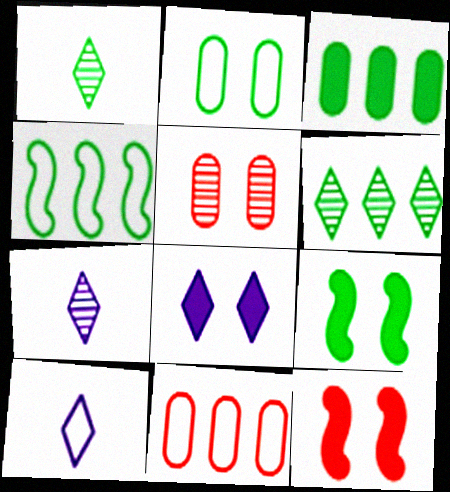[[3, 4, 6], 
[7, 9, 11]]